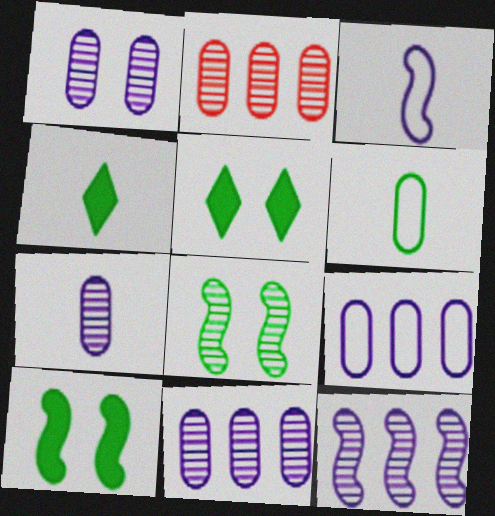[[1, 7, 11], 
[2, 3, 5]]